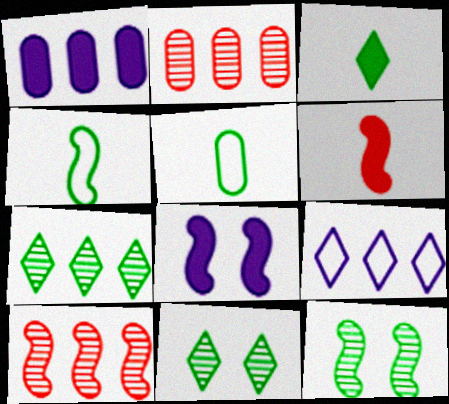[[4, 8, 10]]